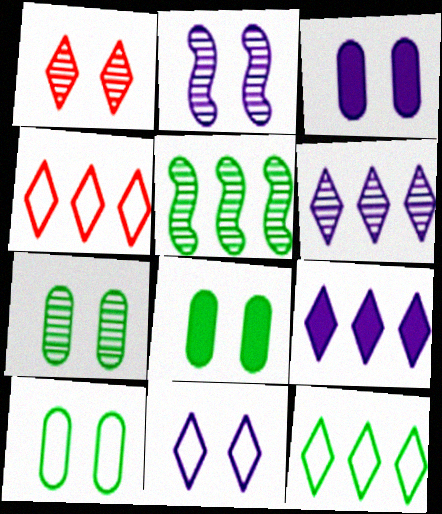[[1, 2, 7], 
[2, 3, 11], 
[7, 8, 10]]